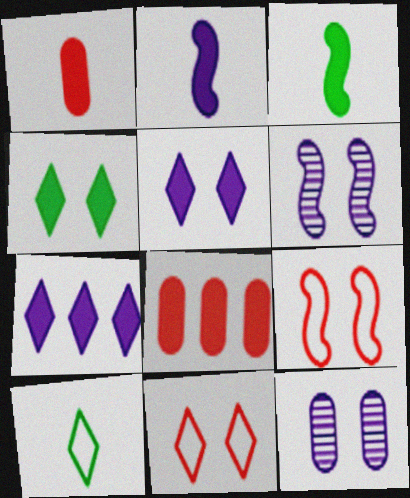[[2, 4, 8], 
[3, 5, 8], 
[4, 9, 12], 
[6, 8, 10]]